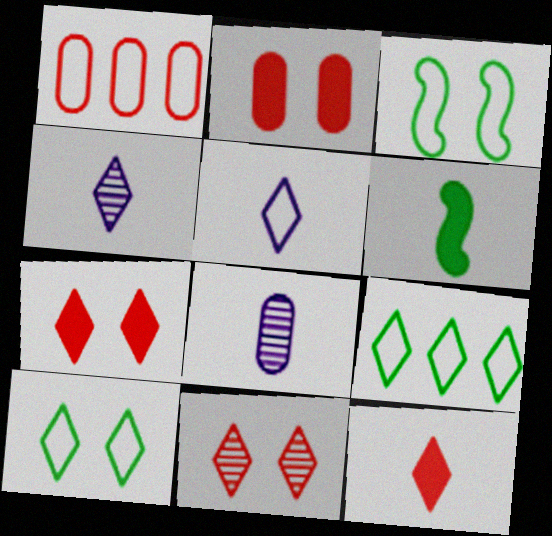[[1, 3, 5], 
[4, 7, 9]]